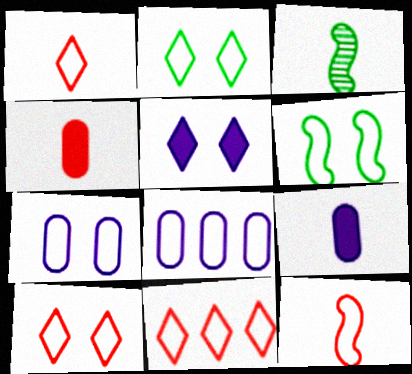[[1, 3, 9], 
[1, 6, 8], 
[1, 10, 11], 
[2, 8, 12], 
[6, 7, 10]]